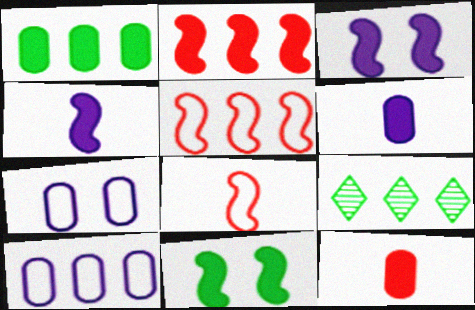[[2, 4, 11], 
[2, 9, 10]]